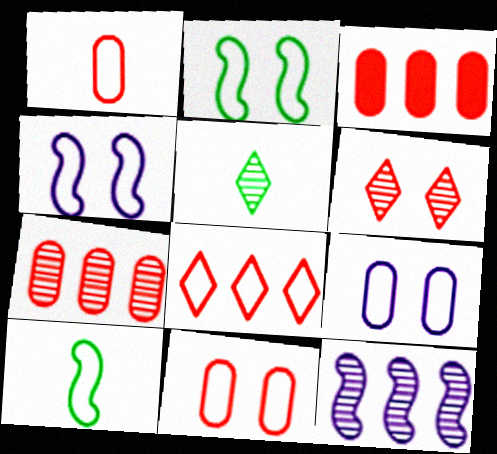[[3, 4, 5], 
[8, 9, 10]]